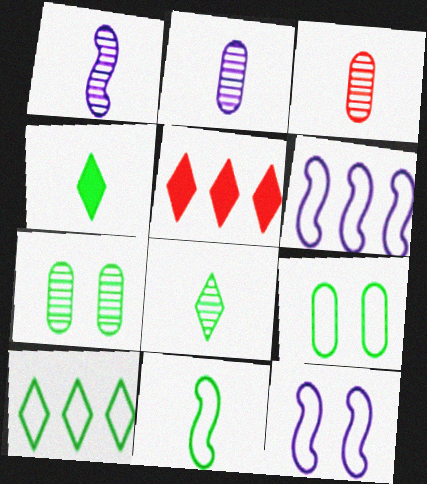[[1, 3, 8], 
[1, 5, 9], 
[9, 10, 11]]